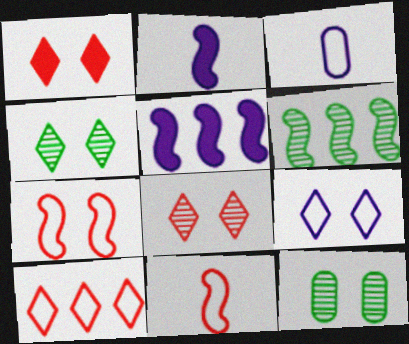[[1, 3, 6], 
[1, 4, 9], 
[2, 6, 7], 
[2, 10, 12]]